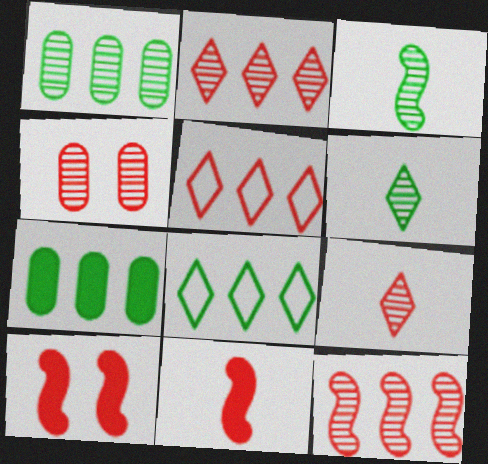[[4, 5, 11], 
[4, 9, 12]]